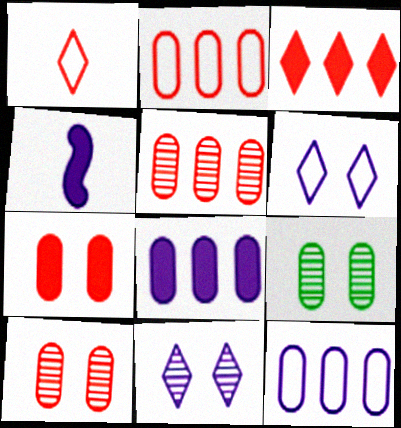[[4, 11, 12]]